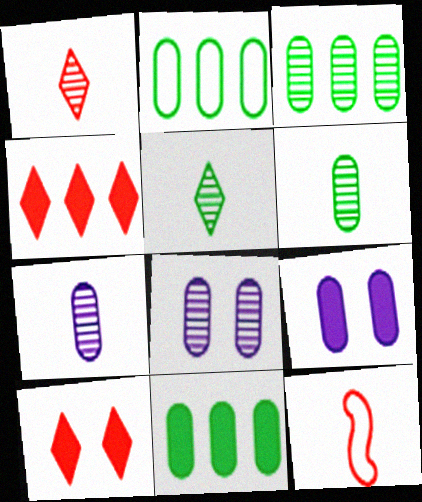[[2, 3, 11]]